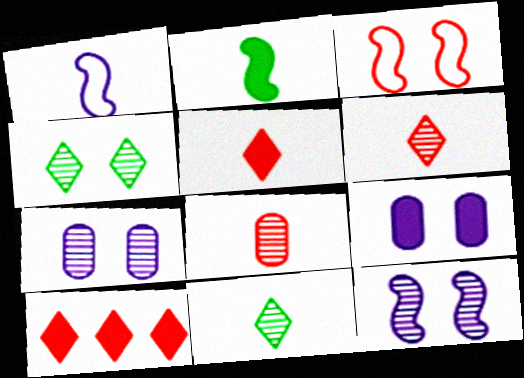[[2, 9, 10], 
[3, 4, 9], 
[3, 8, 10]]